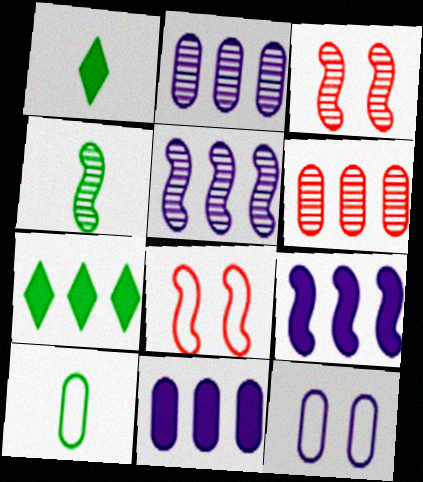[[1, 2, 8], 
[1, 4, 10], 
[3, 4, 5], 
[4, 8, 9]]